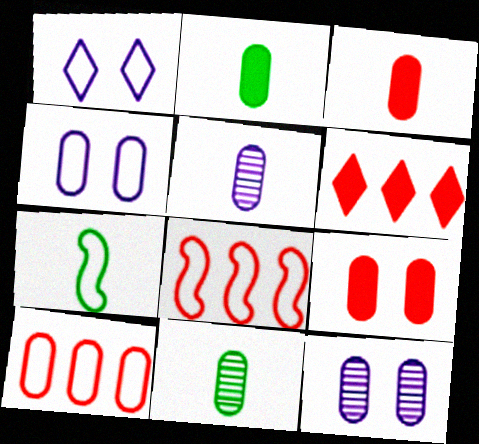[[1, 7, 10], 
[2, 10, 12], 
[6, 7, 12]]